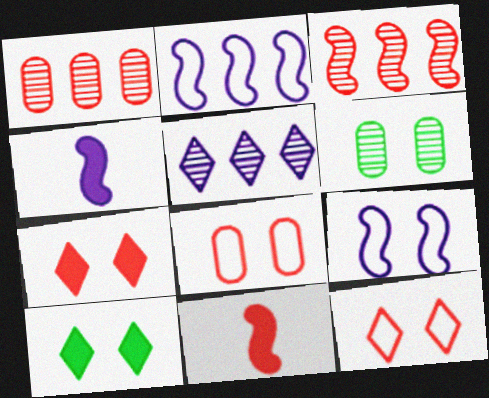[[1, 11, 12], 
[6, 7, 9]]